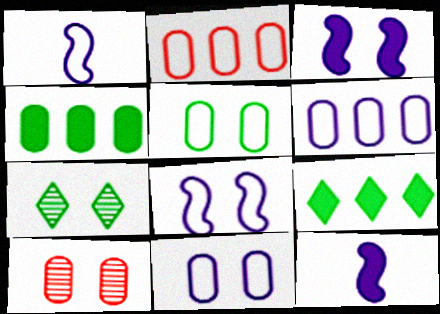[[1, 9, 10], 
[2, 7, 12]]